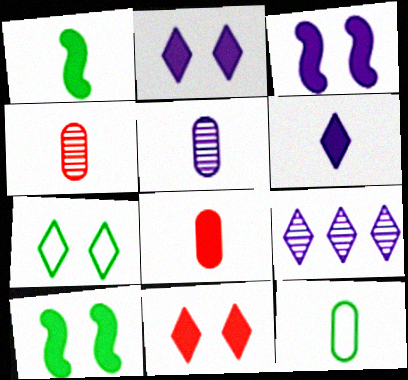[[1, 6, 8], 
[5, 8, 12]]